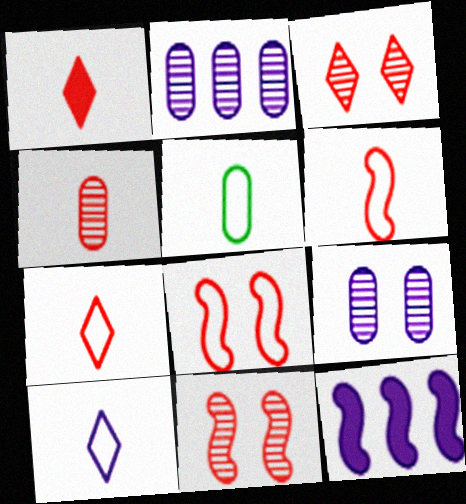[[1, 4, 6], 
[3, 5, 12], 
[5, 6, 10], 
[9, 10, 12]]